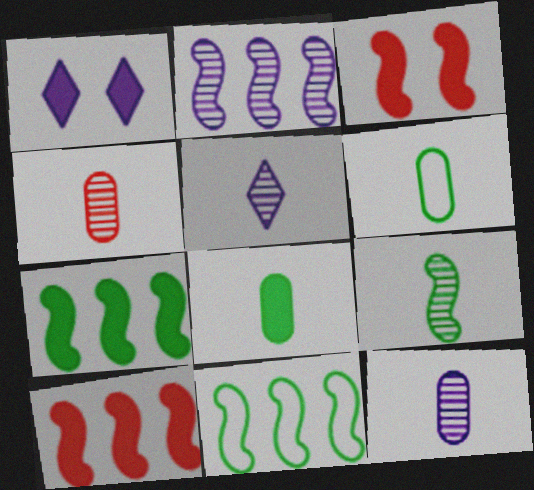[[1, 4, 11], 
[1, 8, 10], 
[2, 10, 11], 
[4, 5, 9]]